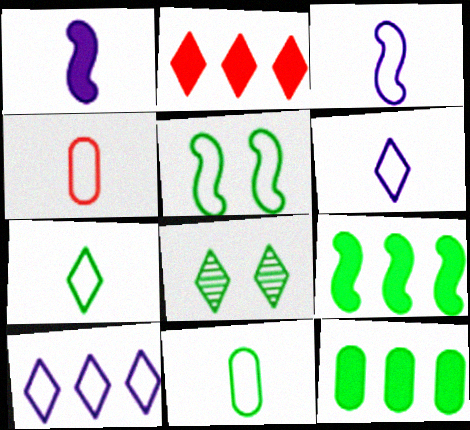[[2, 6, 8], 
[3, 4, 7], 
[4, 5, 10], 
[8, 9, 11]]